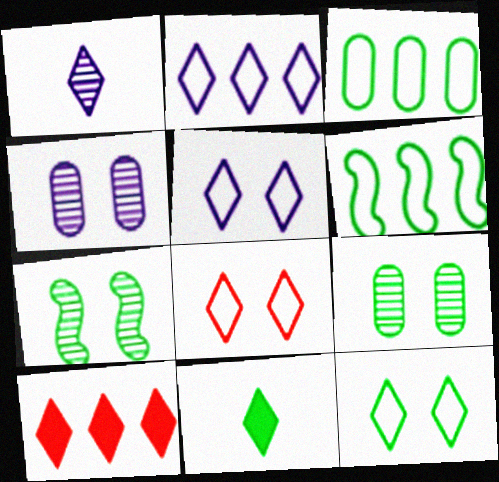[[1, 10, 12], 
[3, 7, 11], 
[5, 8, 12], 
[6, 9, 11]]